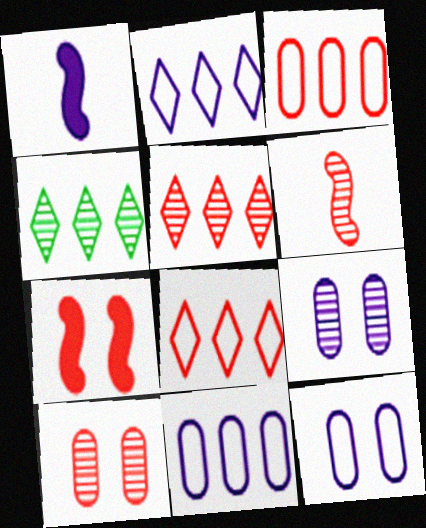[[1, 2, 9], 
[4, 6, 9], 
[5, 6, 10]]